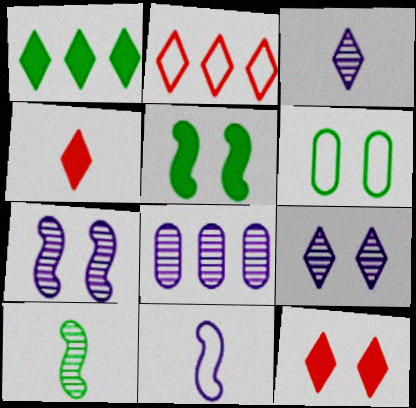[[1, 6, 10], 
[2, 6, 11], 
[3, 7, 8], 
[6, 7, 12]]